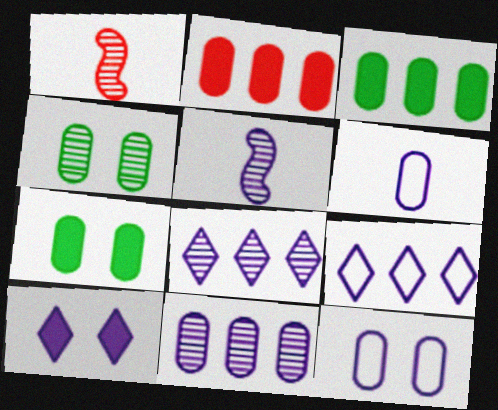[[1, 4, 8], 
[1, 7, 9], 
[2, 4, 6]]